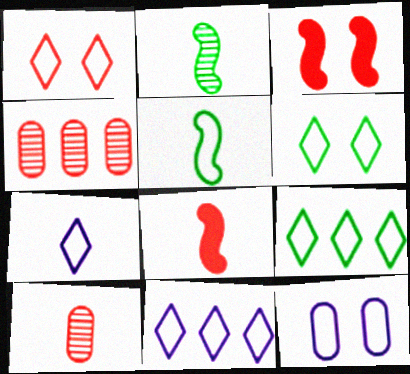[[1, 4, 8], 
[1, 7, 9]]